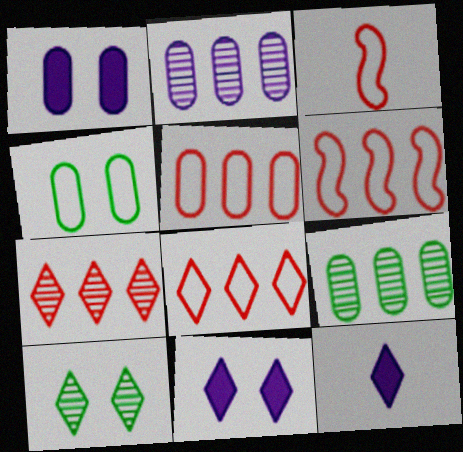[[3, 9, 11], 
[5, 6, 8], 
[8, 10, 12]]